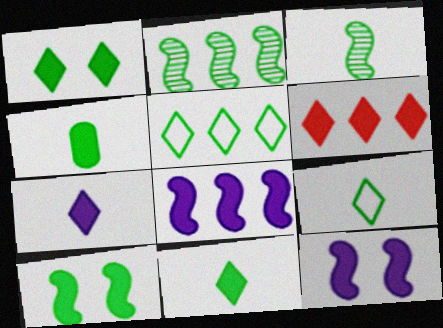[[1, 6, 7], 
[3, 4, 9], 
[4, 6, 12]]